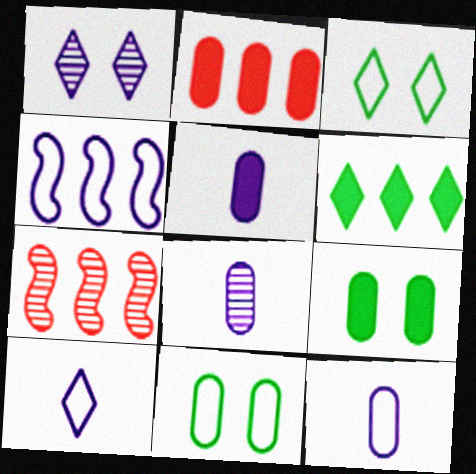[[1, 4, 5], 
[2, 5, 9], 
[2, 8, 11], 
[3, 5, 7], 
[5, 8, 12], 
[7, 9, 10]]